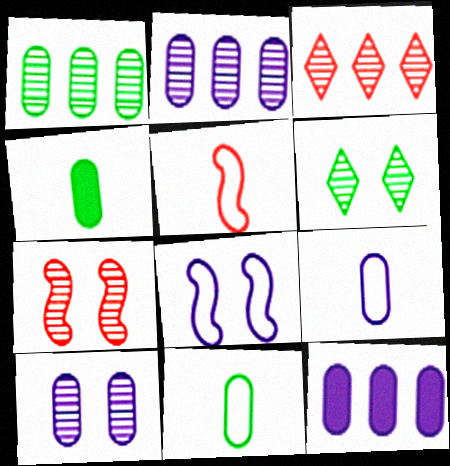[[3, 4, 8], 
[5, 6, 12], 
[6, 7, 10], 
[9, 10, 12]]